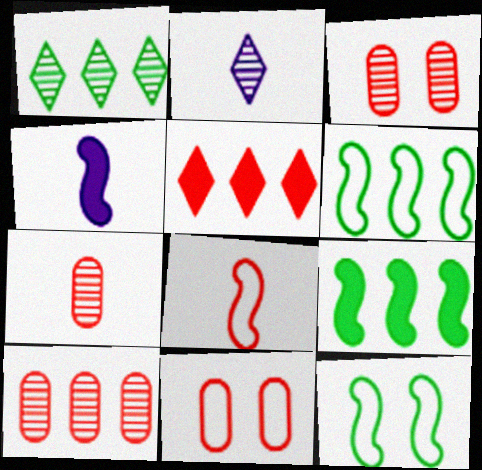[[1, 4, 11], 
[2, 9, 11], 
[3, 5, 8], 
[3, 7, 10]]